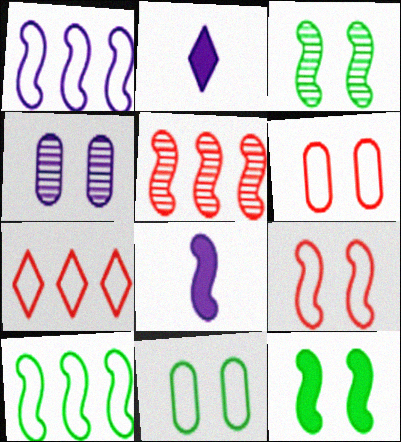[[1, 2, 4], 
[2, 5, 11]]